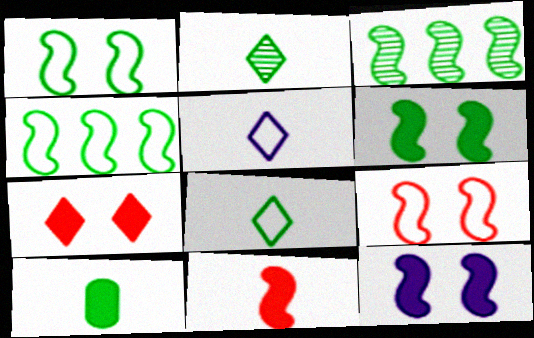[]